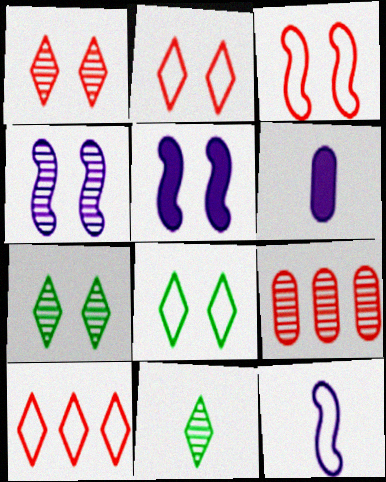[[4, 9, 11]]